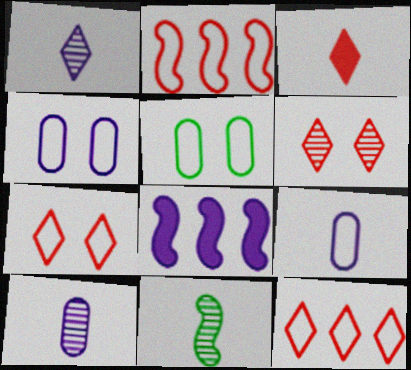[[1, 4, 8], 
[3, 6, 12], 
[3, 9, 11]]